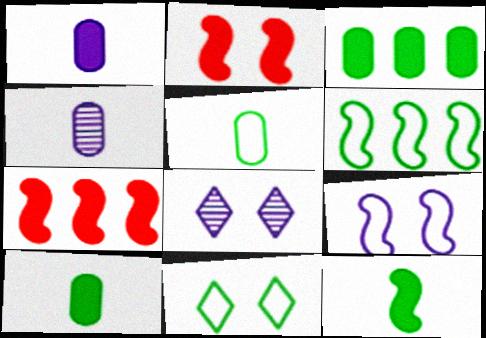[[4, 7, 11], 
[5, 6, 11], 
[5, 7, 8]]